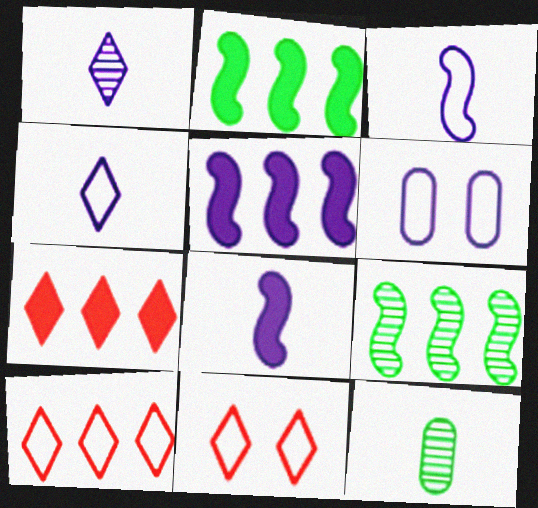[[1, 5, 6], 
[5, 11, 12]]